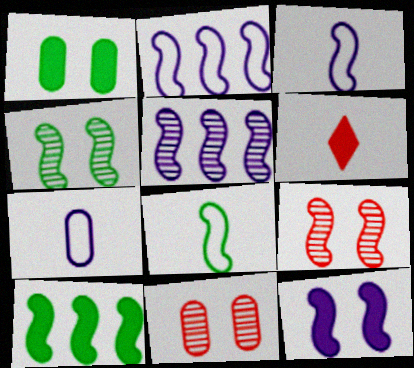[[3, 5, 12], 
[3, 9, 10], 
[4, 8, 10]]